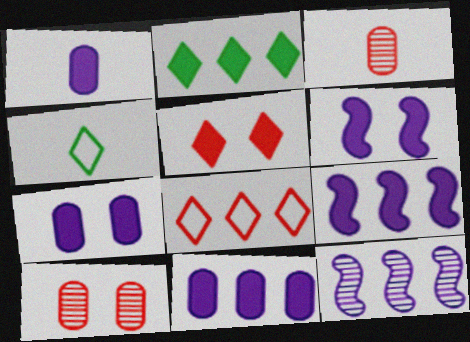[[1, 7, 11], 
[4, 9, 10]]